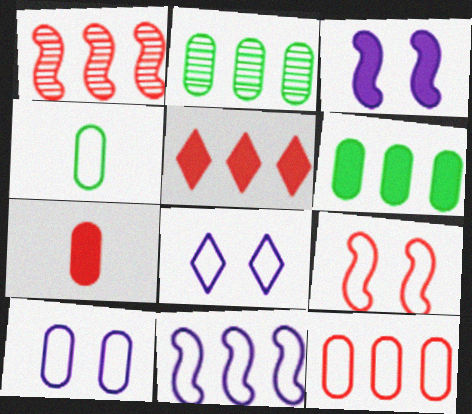[[1, 5, 12], 
[2, 5, 11], 
[2, 7, 10], 
[4, 10, 12]]